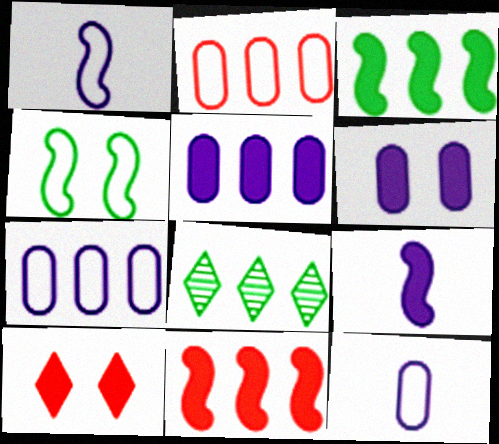[[7, 8, 11]]